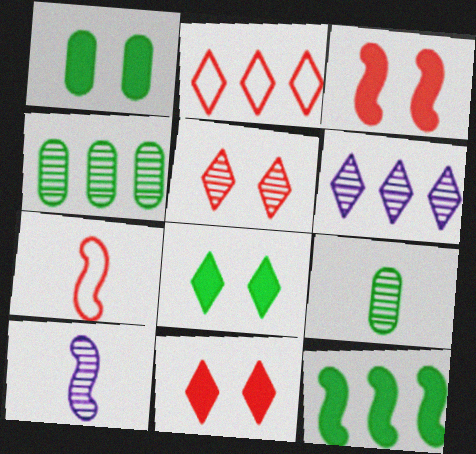[[1, 2, 10], 
[1, 6, 7], 
[4, 5, 10]]